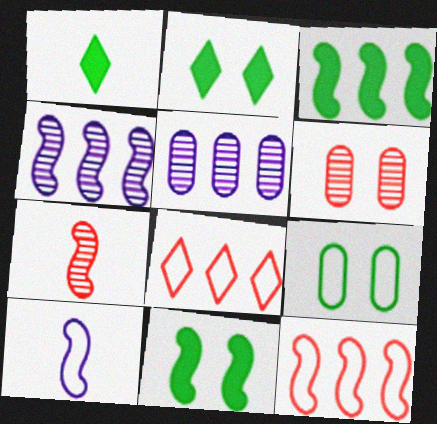[[3, 4, 12], 
[3, 5, 8], 
[8, 9, 10]]